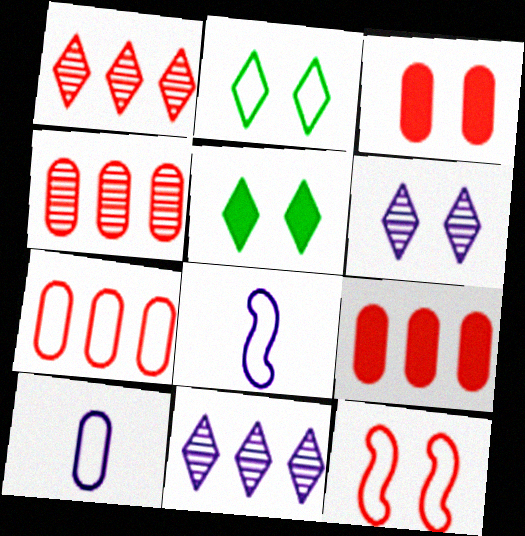[[2, 7, 8], 
[4, 5, 8], 
[4, 7, 9]]